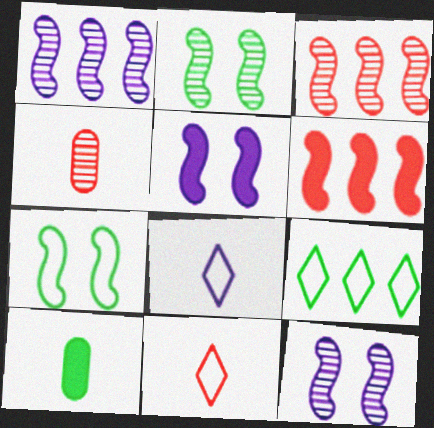[[2, 9, 10], 
[4, 5, 9]]